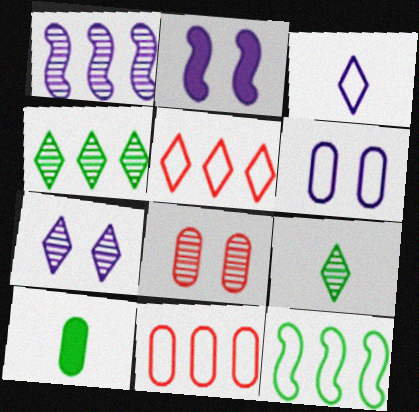[[1, 8, 9], 
[2, 6, 7], 
[2, 9, 11]]